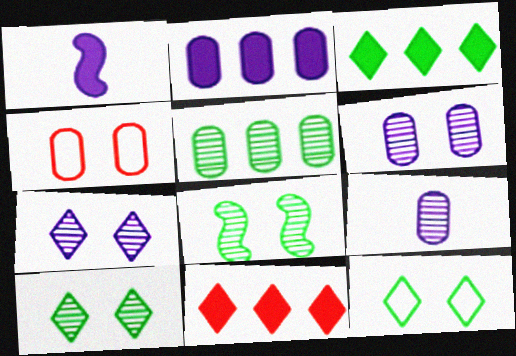[]